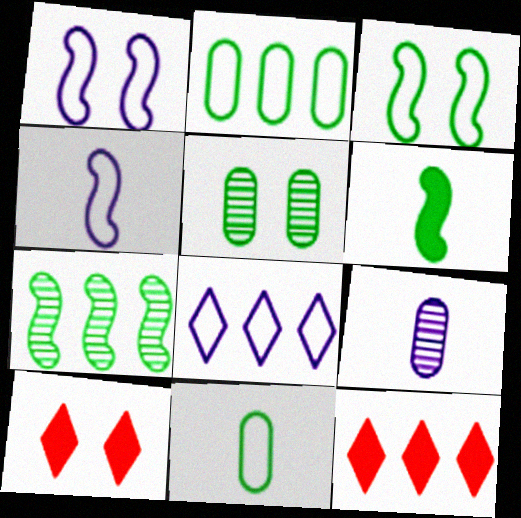[[1, 5, 10], 
[3, 6, 7], 
[3, 9, 12], 
[4, 5, 12]]